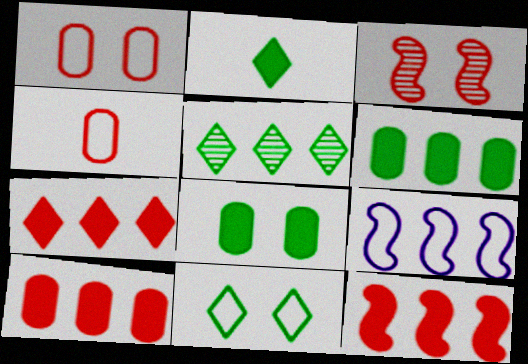[[2, 5, 11], 
[3, 4, 7], 
[4, 9, 11], 
[5, 9, 10], 
[7, 10, 12]]